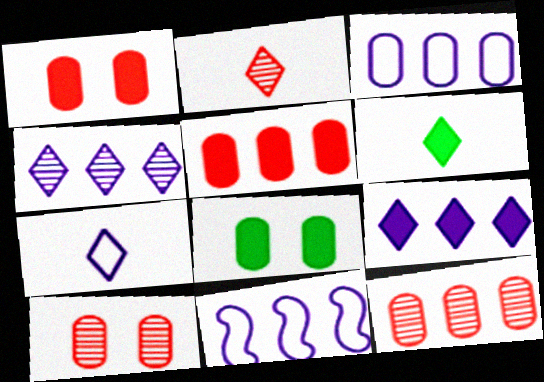[[2, 6, 7], 
[2, 8, 11], 
[6, 10, 11]]